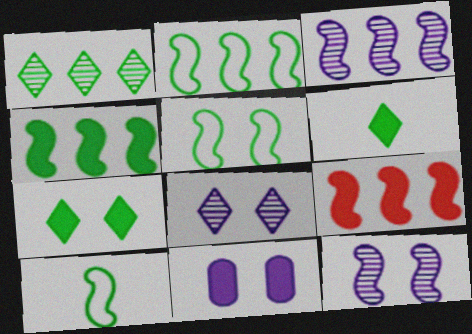[[2, 3, 9], 
[2, 5, 10], 
[6, 9, 11], 
[9, 10, 12]]